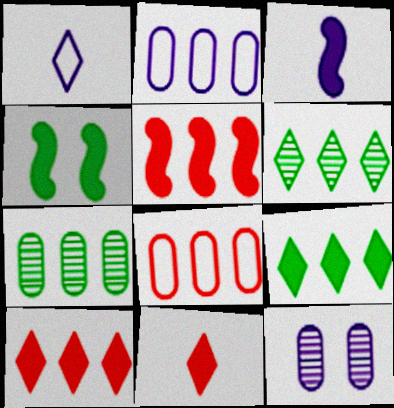[[2, 5, 6], 
[3, 4, 5]]